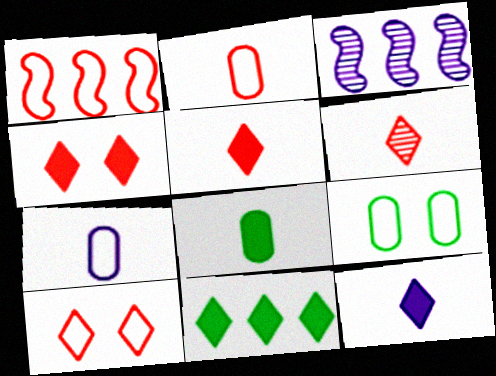[[1, 2, 10], 
[3, 5, 9], 
[3, 8, 10], 
[4, 11, 12]]